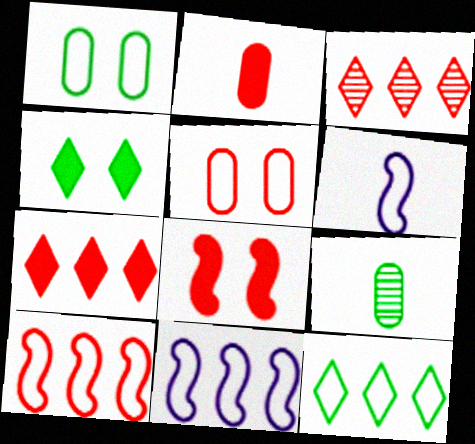[[2, 7, 8], 
[5, 6, 12]]